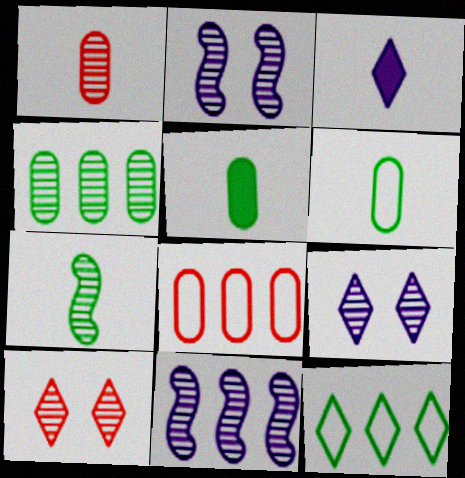[[3, 10, 12]]